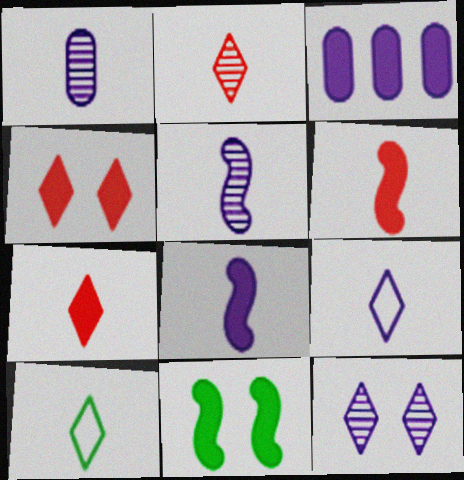[[1, 6, 10], 
[1, 8, 9], 
[3, 7, 11]]